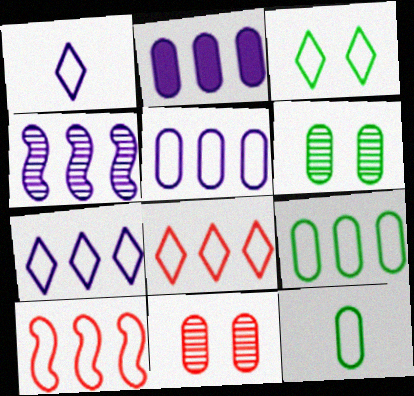[[1, 3, 8], 
[2, 4, 7], 
[2, 11, 12], 
[7, 9, 10]]